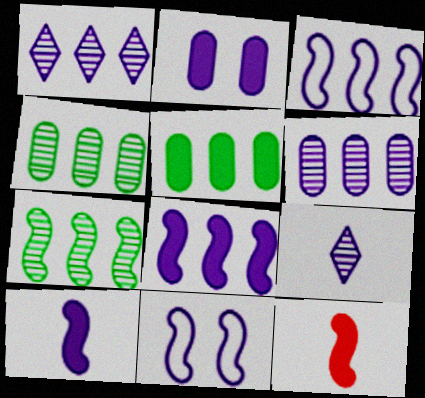[[2, 3, 9], 
[7, 11, 12]]